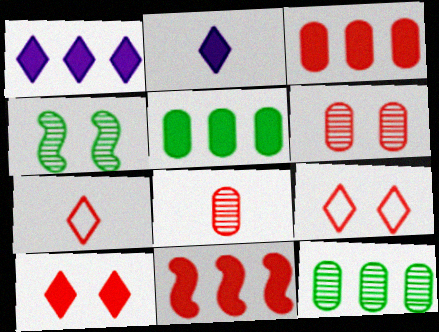[[1, 5, 11], 
[6, 7, 11], 
[8, 9, 11]]